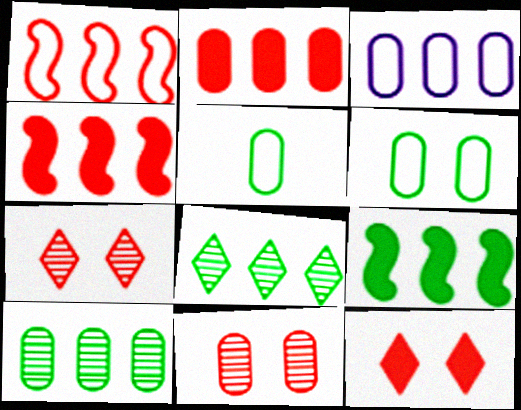[[2, 3, 10], 
[3, 4, 8]]